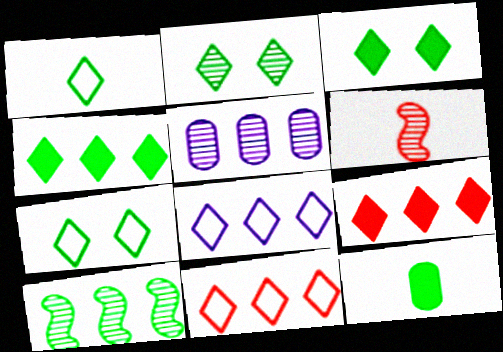[[1, 2, 4], 
[2, 3, 7], 
[2, 5, 6], 
[7, 10, 12]]